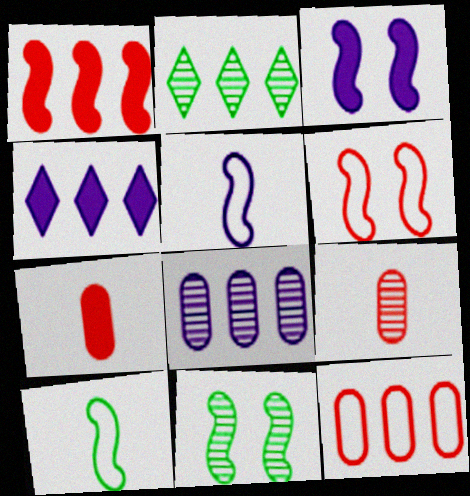[[1, 5, 11], 
[3, 6, 11]]